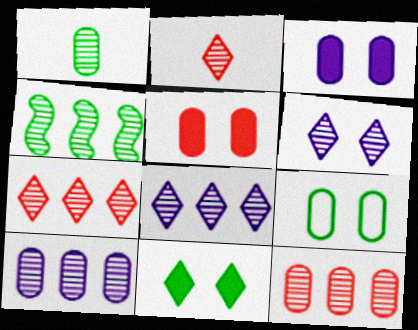[[4, 7, 10], 
[4, 8, 12]]